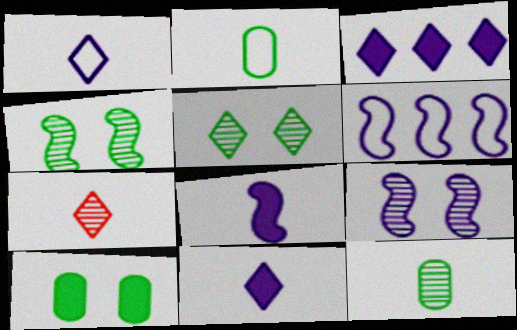[[2, 7, 8], 
[6, 7, 10], 
[6, 8, 9]]